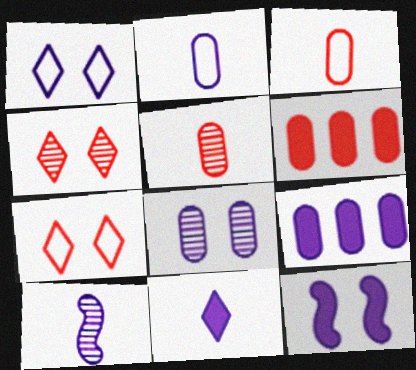[[1, 8, 12], 
[1, 9, 10], 
[2, 8, 9], 
[2, 10, 11], 
[9, 11, 12]]